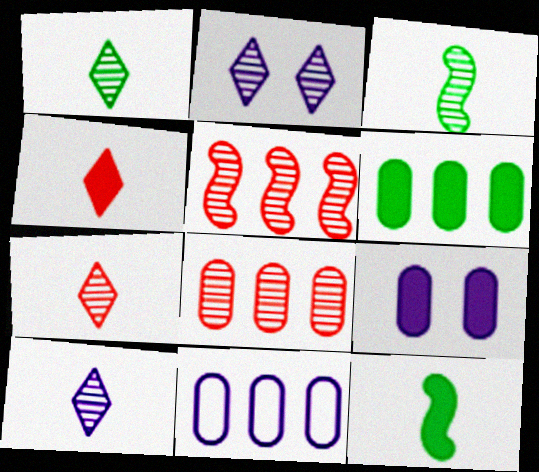[[1, 7, 10], 
[2, 3, 8], 
[6, 8, 11]]